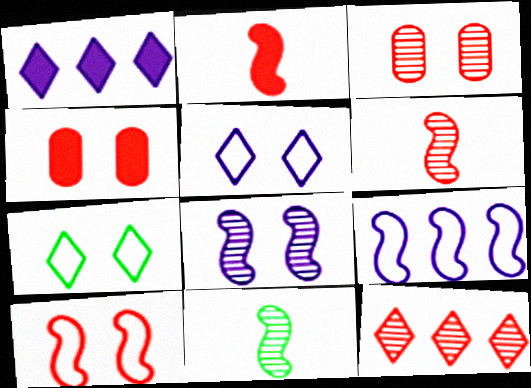[[3, 6, 12], 
[4, 7, 8]]